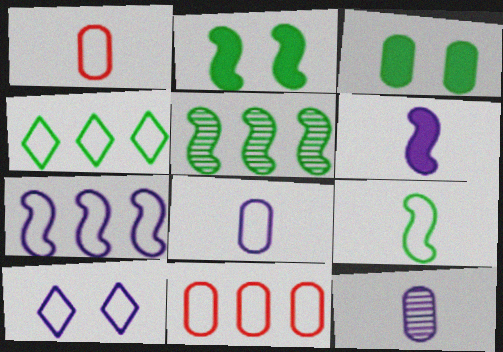[[2, 5, 9], 
[3, 11, 12], 
[4, 7, 11], 
[7, 8, 10], 
[9, 10, 11]]